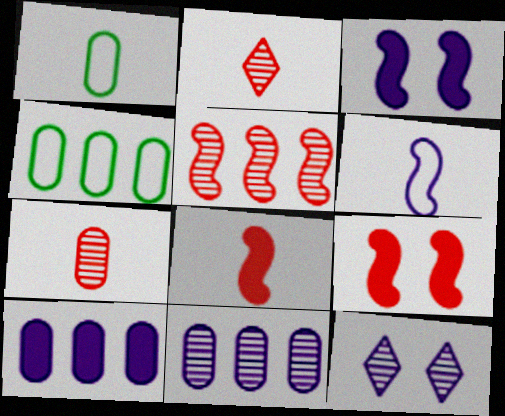[[2, 3, 4], 
[4, 8, 12], 
[6, 10, 12]]